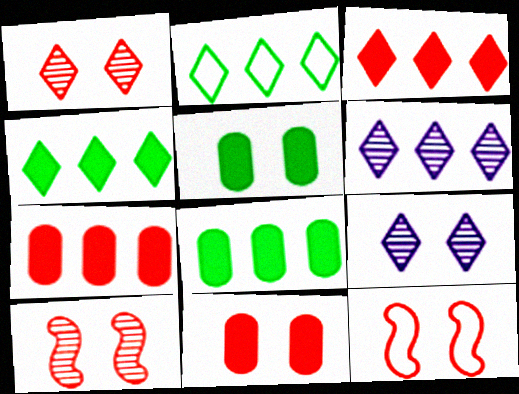[[1, 11, 12], 
[2, 3, 6], 
[5, 9, 12]]